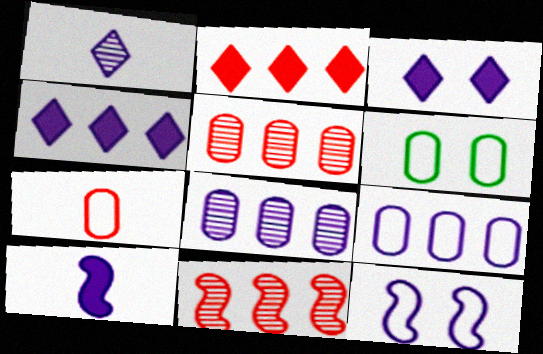[[6, 7, 9]]